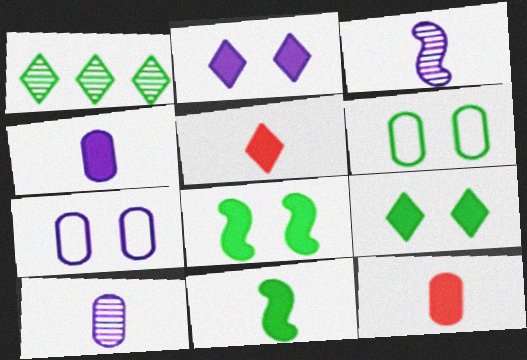[[1, 6, 11], 
[4, 5, 11]]